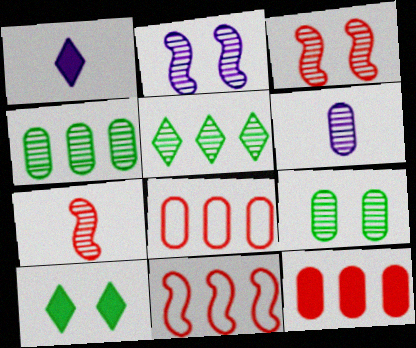[[1, 9, 11], 
[3, 5, 6], 
[6, 10, 11]]